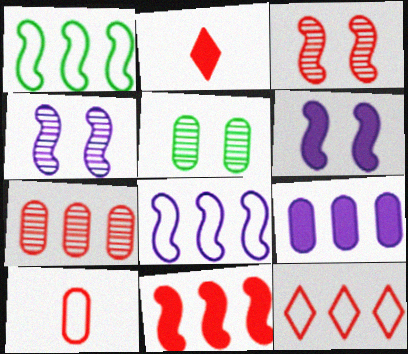[[2, 5, 8], 
[5, 9, 10], 
[7, 11, 12]]